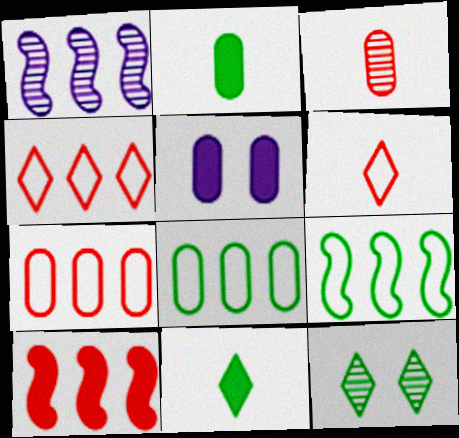[[1, 3, 12], 
[1, 9, 10], 
[2, 9, 12], 
[3, 5, 8], 
[5, 10, 11]]